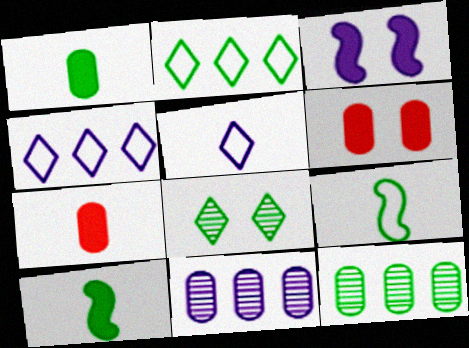[[3, 5, 11]]